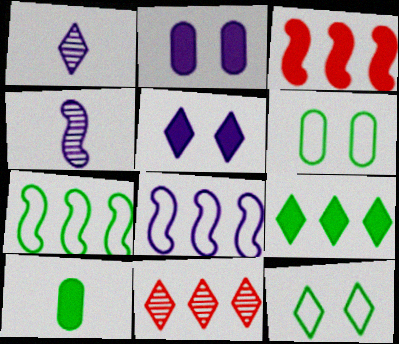[[1, 2, 8], 
[1, 3, 6], 
[3, 5, 10]]